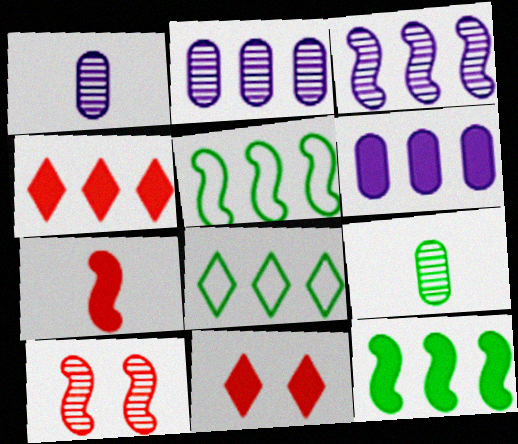[[1, 5, 11], 
[2, 4, 5], 
[4, 6, 12]]